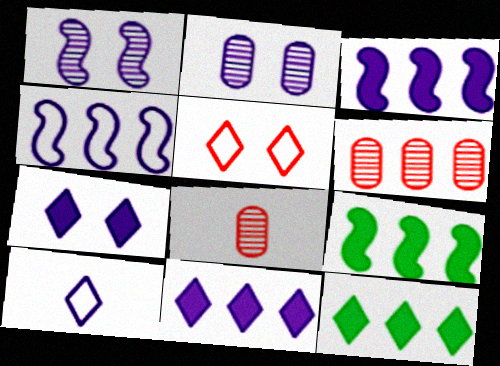[[2, 3, 10], 
[4, 6, 12]]